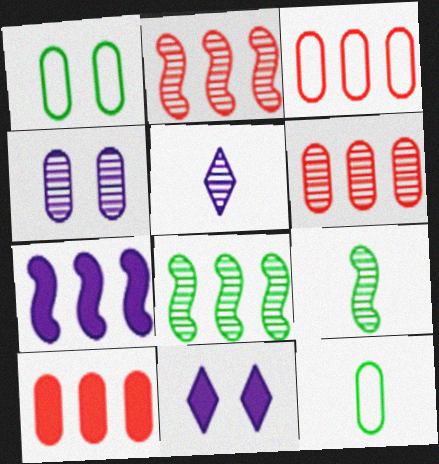[[2, 11, 12], 
[3, 6, 10], 
[3, 9, 11], 
[4, 10, 12]]